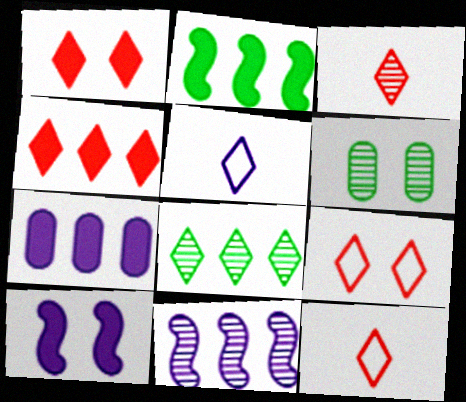[[1, 5, 8], 
[2, 4, 7], 
[3, 4, 9], 
[3, 6, 11], 
[6, 9, 10]]